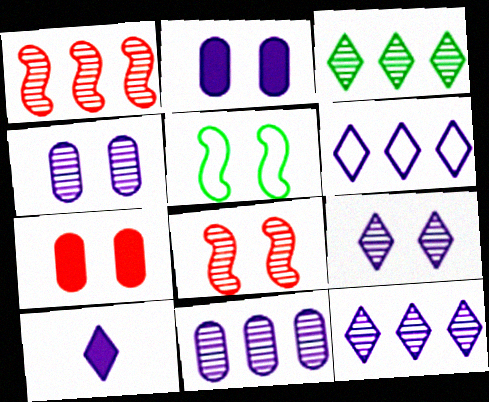[[1, 3, 11], 
[5, 7, 9], 
[6, 9, 10]]